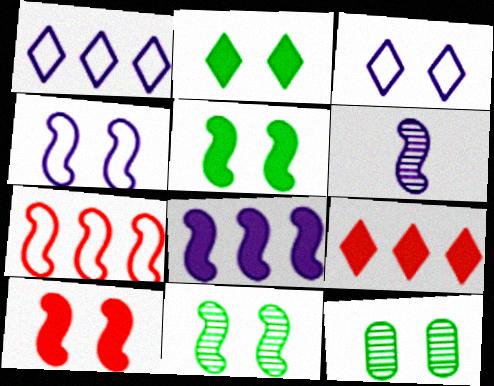[[3, 10, 12], 
[4, 6, 8], 
[4, 10, 11], 
[5, 6, 7]]